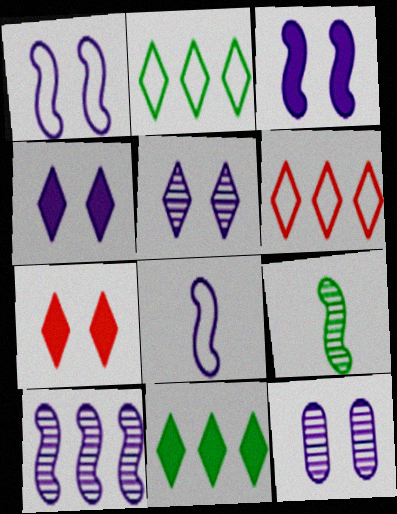[[1, 4, 12], 
[3, 8, 10]]